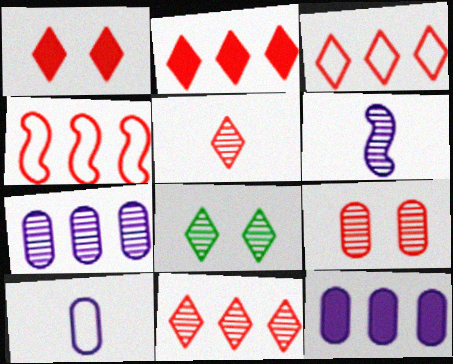[[1, 3, 5], 
[2, 3, 11]]